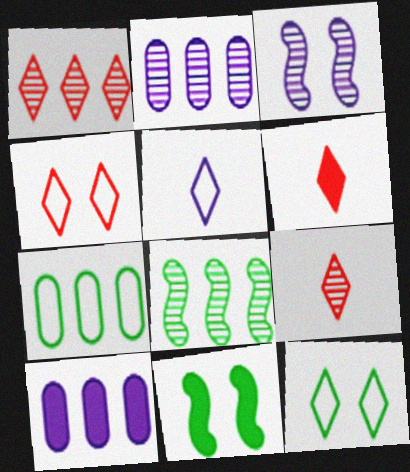[[1, 2, 8], 
[1, 4, 6], 
[3, 5, 10], 
[3, 6, 7], 
[6, 10, 11]]